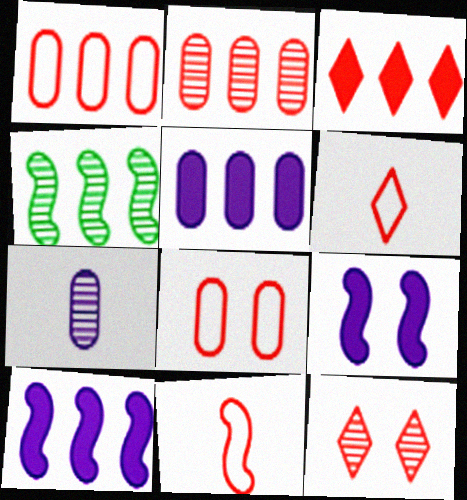[[3, 6, 12], 
[4, 7, 12], 
[4, 9, 11]]